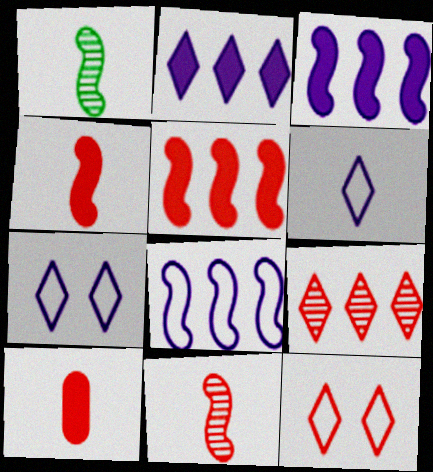[[1, 6, 10]]